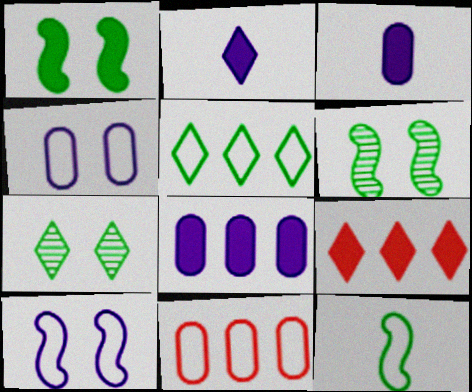[[1, 3, 9], 
[2, 6, 11]]